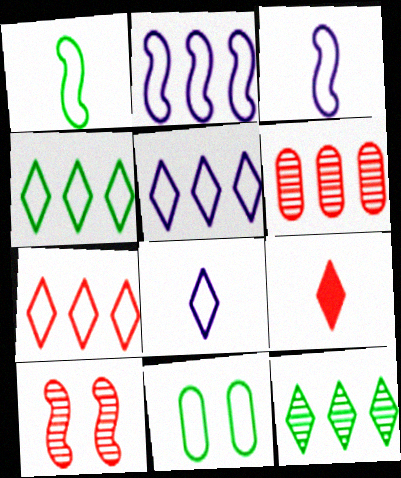[[1, 4, 11], 
[3, 7, 11], 
[4, 5, 7]]